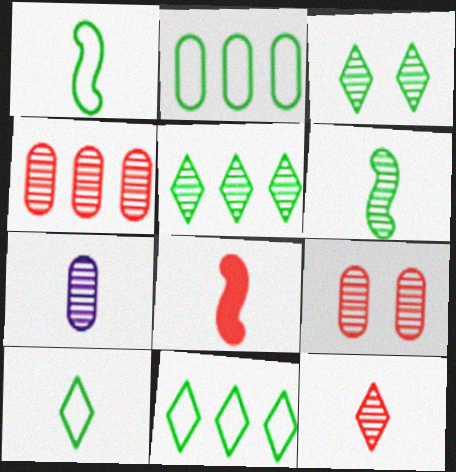[[6, 7, 12], 
[7, 8, 10]]